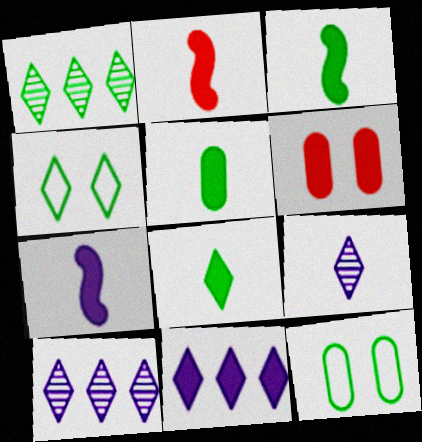[[1, 3, 12], 
[1, 4, 8], 
[2, 3, 7], 
[2, 10, 12], 
[3, 5, 8], 
[3, 6, 11]]